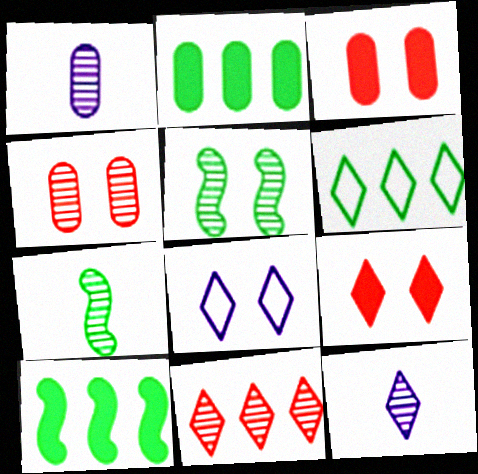[[1, 5, 11], 
[3, 5, 8], 
[6, 9, 12]]